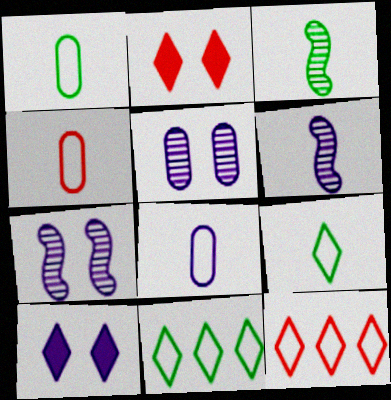[[1, 4, 8]]